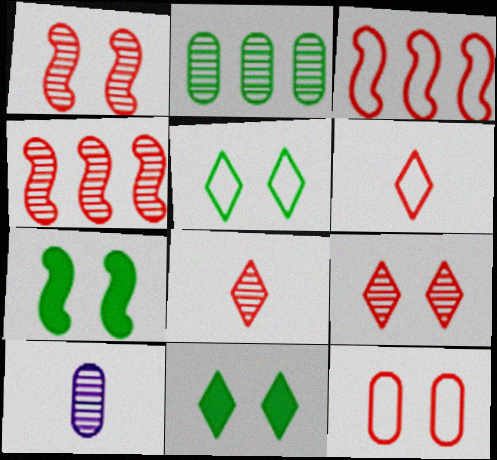[[3, 6, 12], 
[3, 10, 11]]